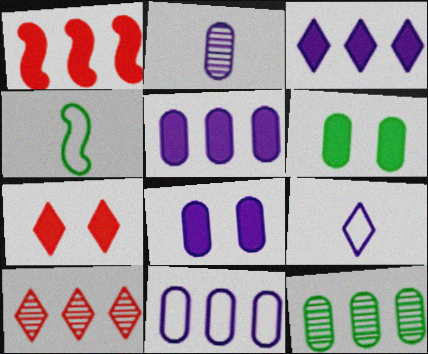[[2, 8, 11], 
[4, 8, 10]]